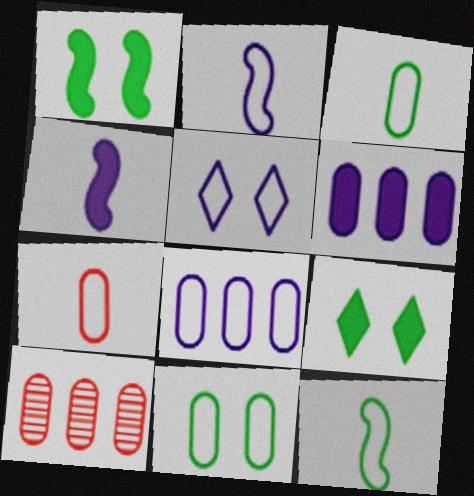[[2, 5, 8], 
[2, 9, 10], 
[7, 8, 11]]